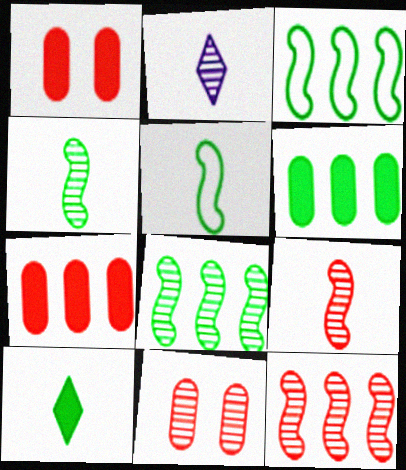[[1, 2, 3], 
[2, 8, 11]]